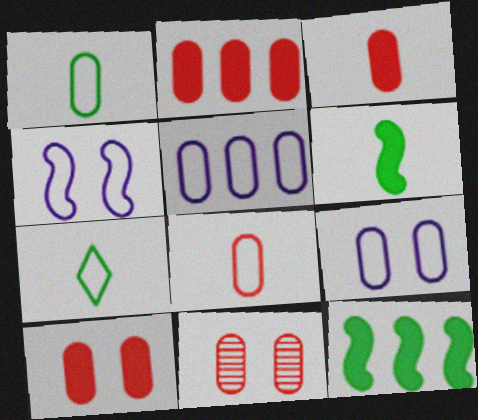[[2, 3, 10], 
[2, 8, 11]]